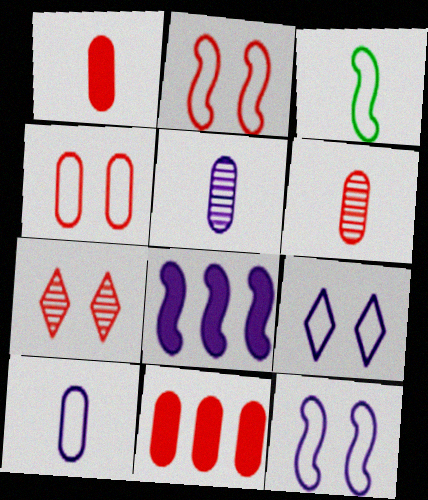[[4, 6, 11], 
[5, 8, 9]]